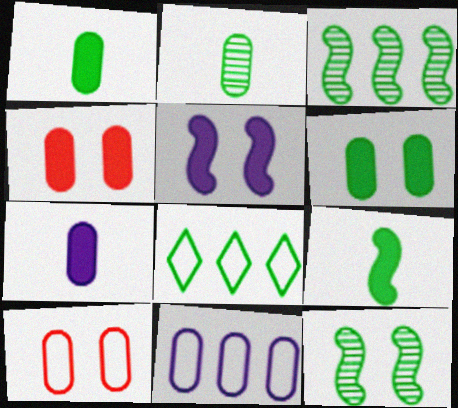[[1, 8, 12], 
[2, 4, 11]]